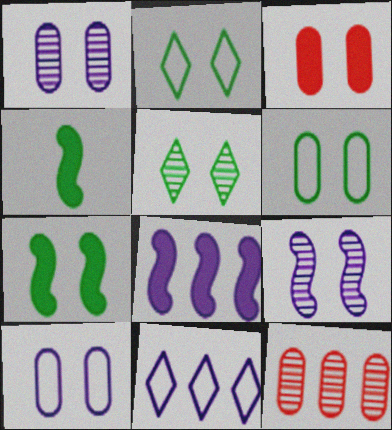[[1, 3, 6], 
[2, 3, 9], 
[5, 6, 7]]